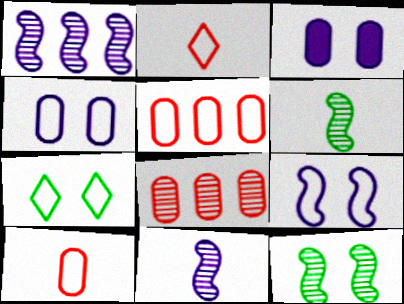[]